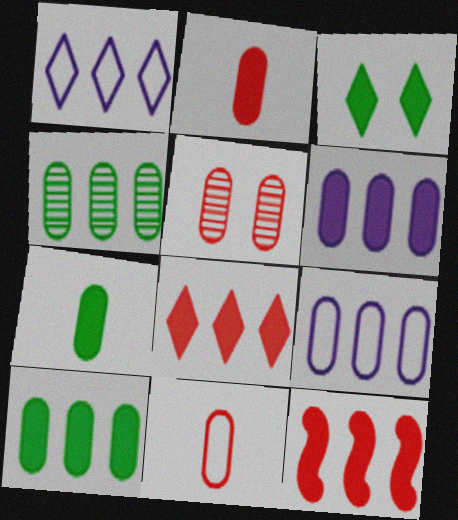[[1, 4, 12], 
[5, 7, 9]]